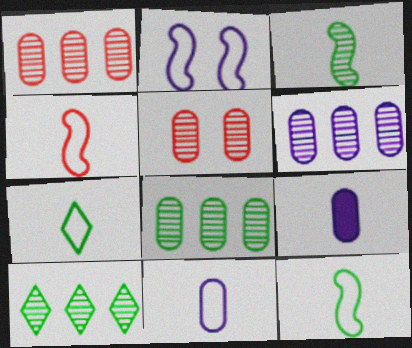[[1, 6, 8], 
[4, 7, 11]]